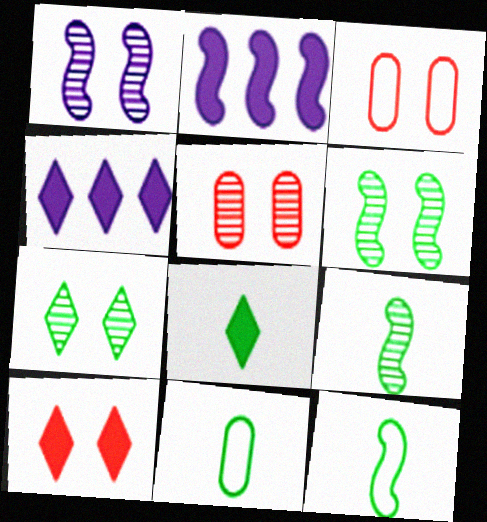[[1, 5, 7], 
[3, 4, 9], 
[4, 5, 12], 
[4, 8, 10], 
[8, 9, 11]]